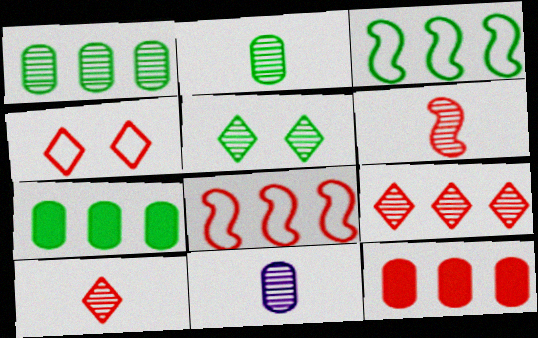[[4, 6, 12], 
[8, 9, 12]]